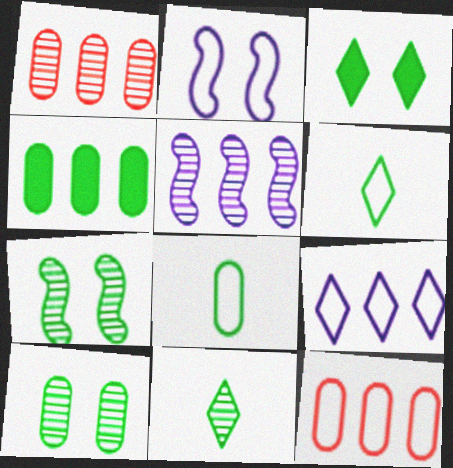[[2, 6, 12], 
[4, 6, 7], 
[4, 8, 10]]